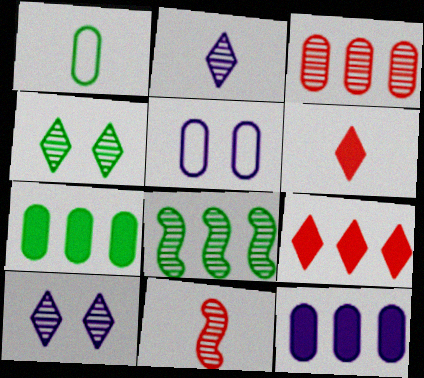[[5, 6, 8]]